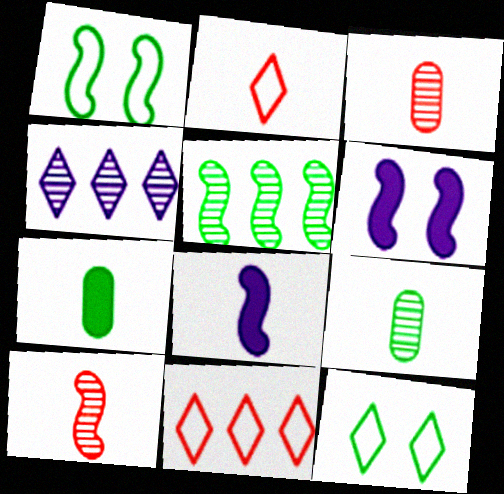[[2, 8, 9], 
[5, 7, 12], 
[6, 9, 11]]